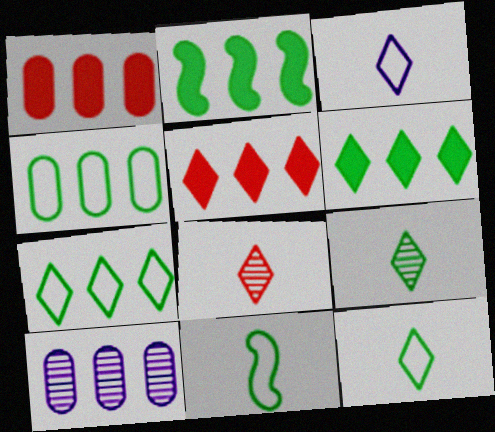[[1, 4, 10]]